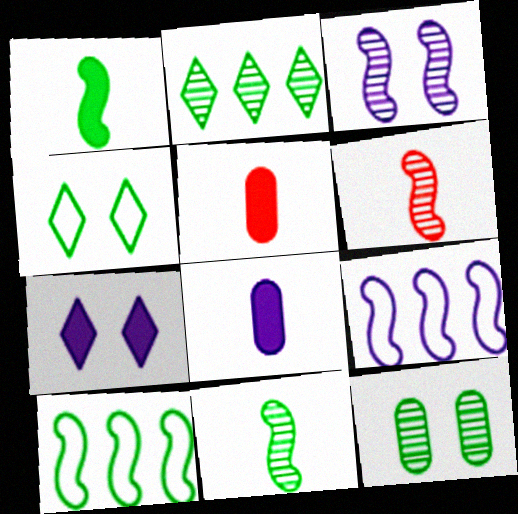[[2, 11, 12]]